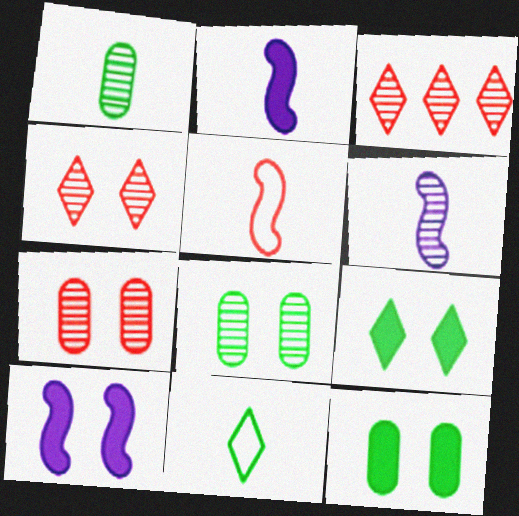[[3, 6, 8]]